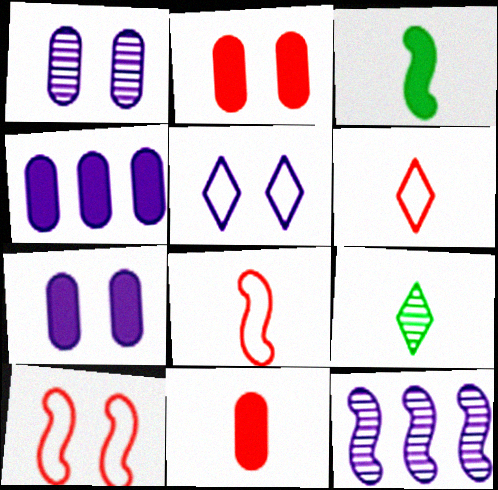[[3, 10, 12], 
[4, 9, 10]]